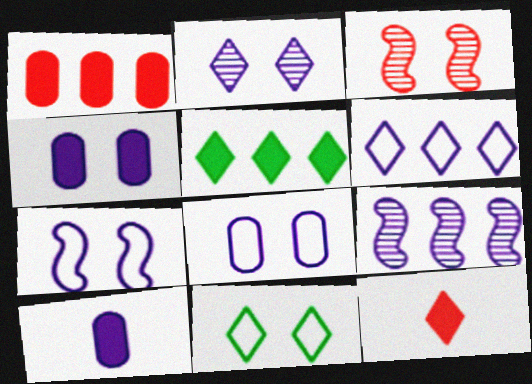[[2, 4, 7], 
[3, 4, 11]]